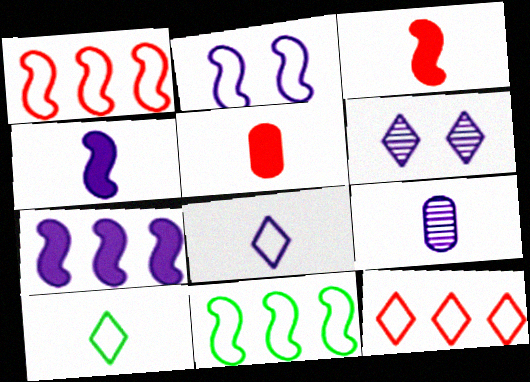[[3, 9, 10], 
[4, 8, 9], 
[5, 6, 11]]